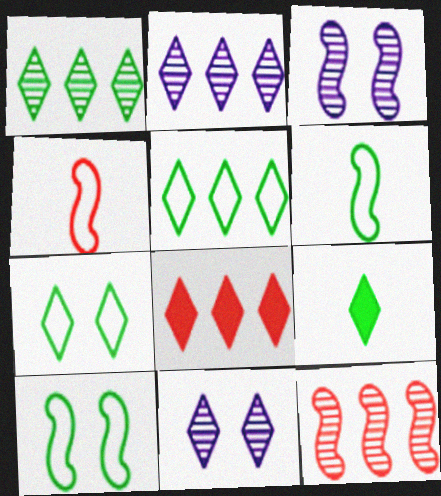[[1, 7, 9], 
[2, 5, 8]]